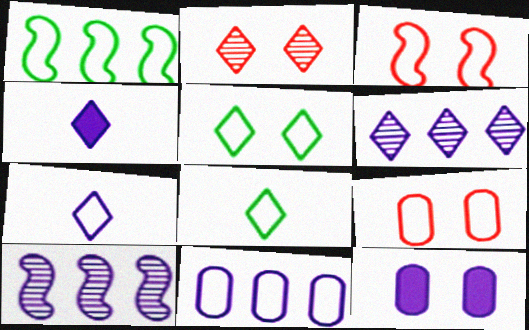[[1, 7, 9], 
[3, 8, 11], 
[7, 10, 12]]